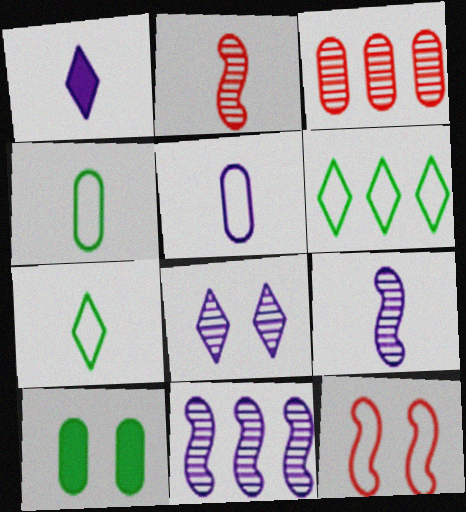[[1, 2, 4], 
[1, 5, 9], 
[3, 5, 10], 
[5, 6, 12], 
[8, 10, 12]]